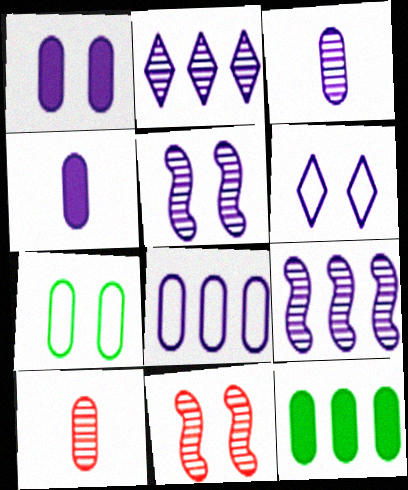[[1, 3, 8], 
[1, 5, 6], 
[2, 3, 5], 
[4, 6, 9]]